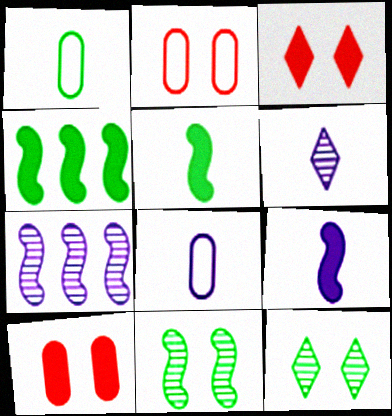[[1, 3, 7], 
[1, 4, 12], 
[2, 4, 6], 
[6, 8, 9]]